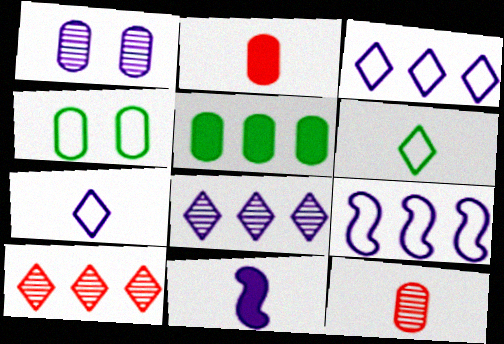[[1, 3, 11], 
[4, 10, 11], 
[5, 9, 10], 
[6, 11, 12]]